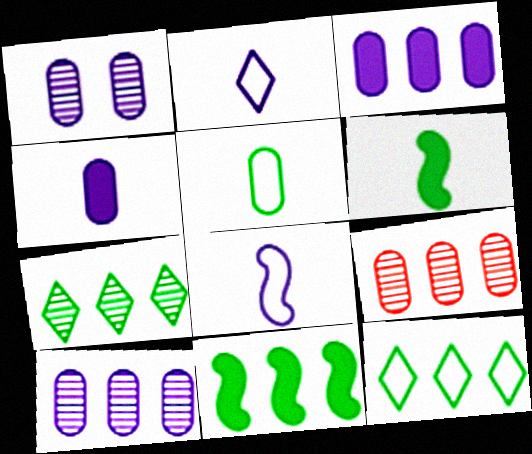[]